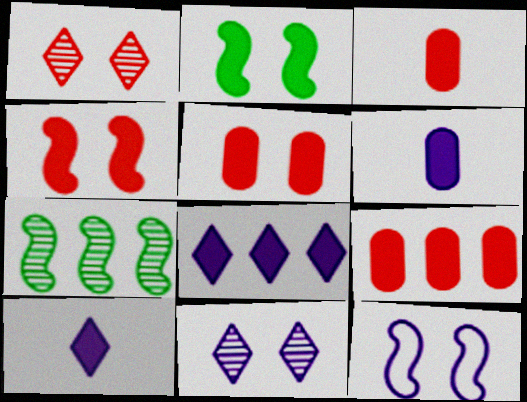[[2, 3, 8], 
[2, 9, 10], 
[3, 5, 9]]